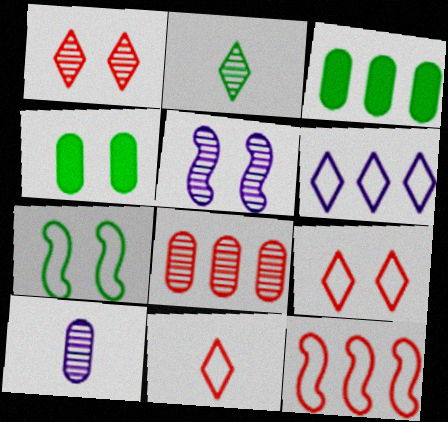[[2, 3, 7], 
[2, 5, 8], 
[3, 5, 11], 
[4, 5, 9]]